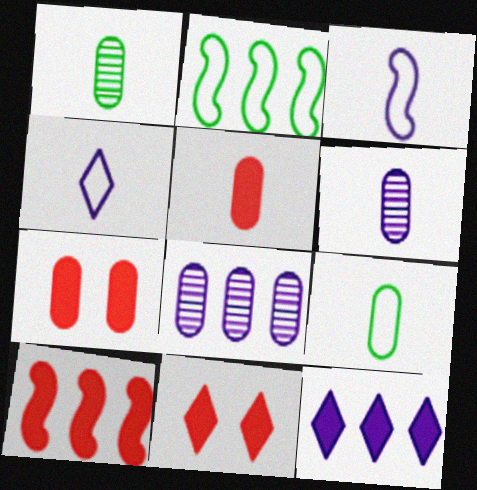[[2, 6, 11], 
[5, 6, 9], 
[5, 10, 11], 
[7, 8, 9]]